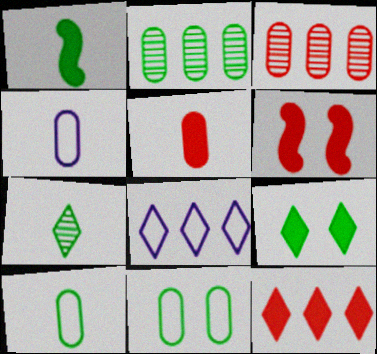[[1, 7, 10], 
[5, 6, 12]]